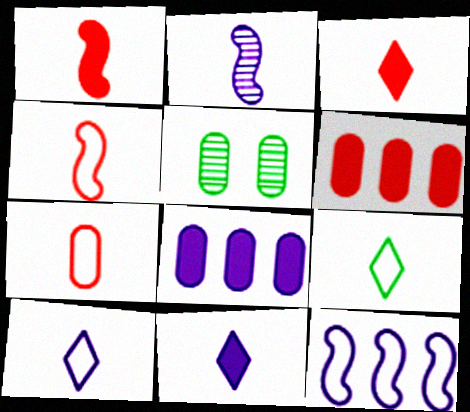[[3, 5, 12], 
[5, 7, 8]]